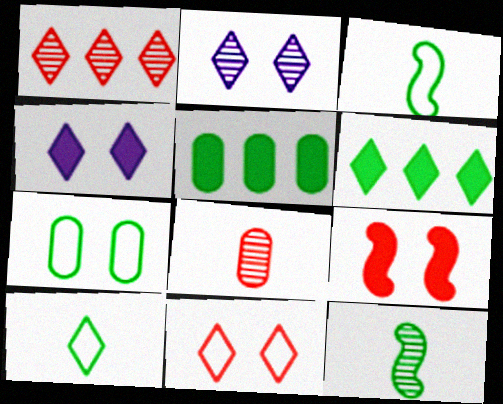[[1, 4, 10], 
[2, 7, 9], 
[6, 7, 12]]